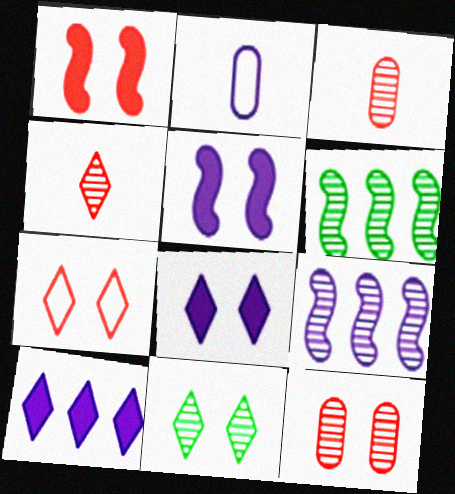[[1, 7, 12], 
[2, 8, 9], 
[3, 9, 11], 
[7, 8, 11]]